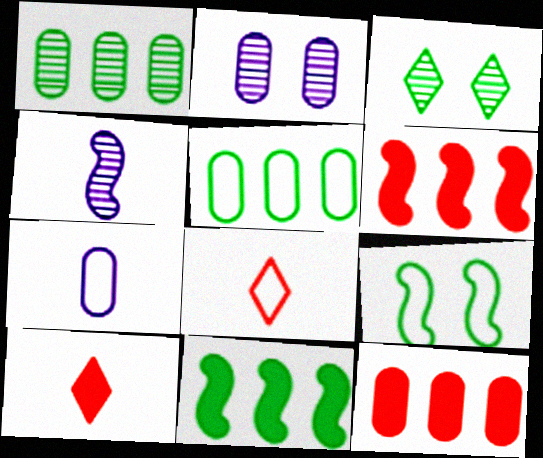[[2, 8, 11], 
[3, 6, 7], 
[4, 6, 9]]